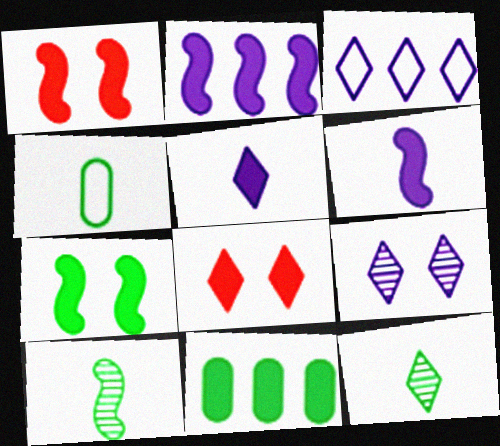[[1, 5, 11], 
[3, 5, 9], 
[3, 8, 12], 
[6, 8, 11]]